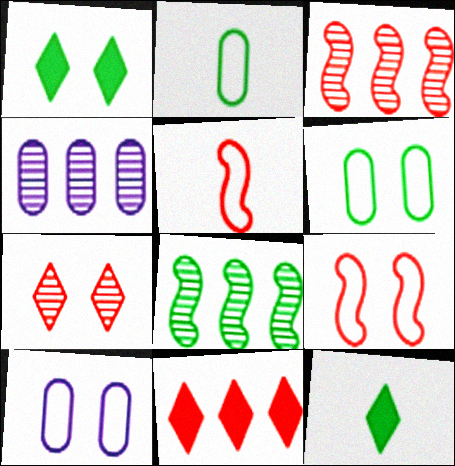[[1, 2, 8], 
[1, 4, 5], 
[3, 10, 12], 
[4, 9, 12], 
[6, 8, 12]]